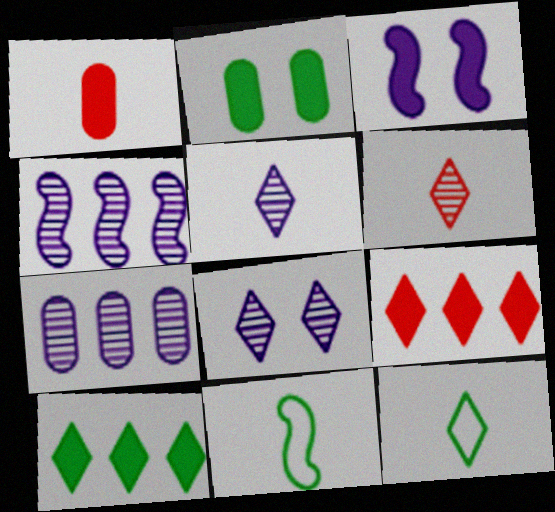[[1, 3, 10], 
[1, 5, 11], 
[8, 9, 12]]